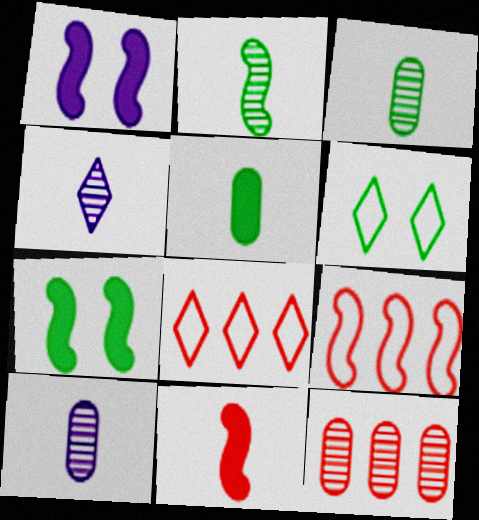[[1, 2, 9], 
[1, 3, 8], 
[7, 8, 10]]